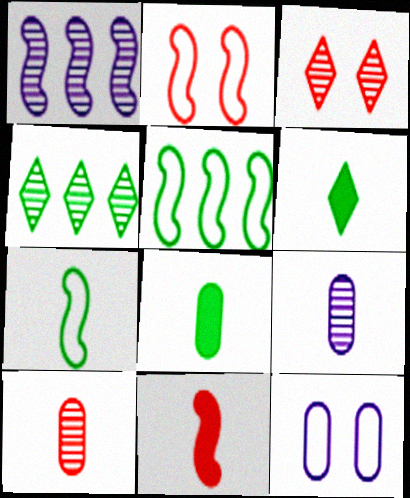[[4, 11, 12]]